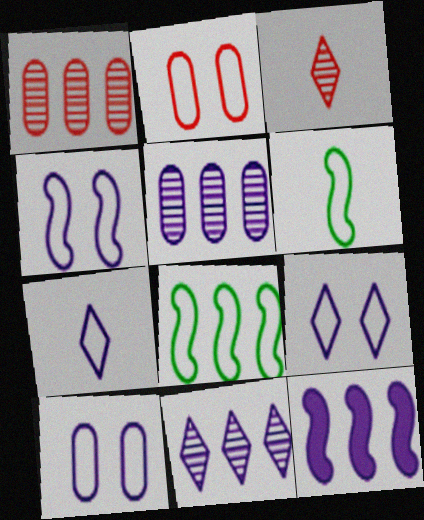[[2, 7, 8], 
[4, 9, 10]]